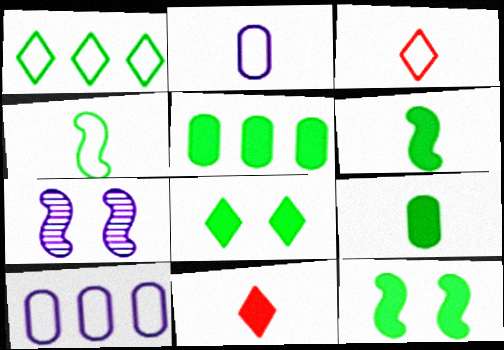[[2, 3, 4], 
[3, 5, 7], 
[5, 6, 8]]